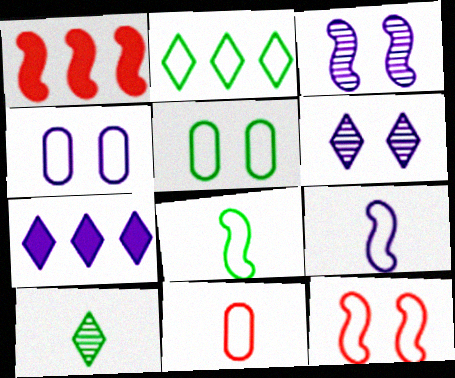[[1, 3, 8], 
[1, 4, 10], 
[2, 5, 8]]